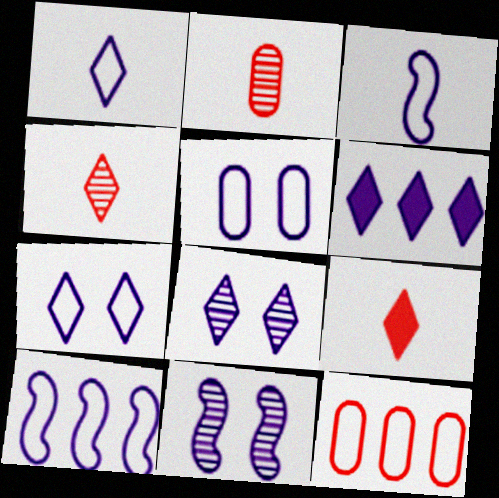[[1, 5, 10], 
[1, 6, 8]]